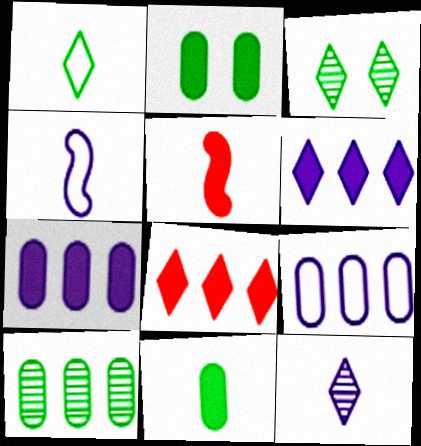[[2, 5, 6], 
[3, 5, 9]]